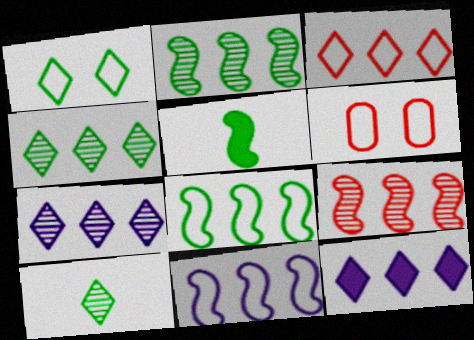[[3, 4, 12], 
[5, 6, 7]]